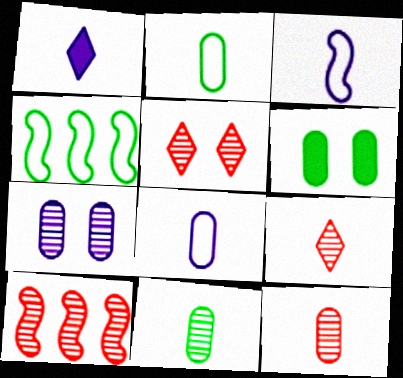[[5, 10, 12]]